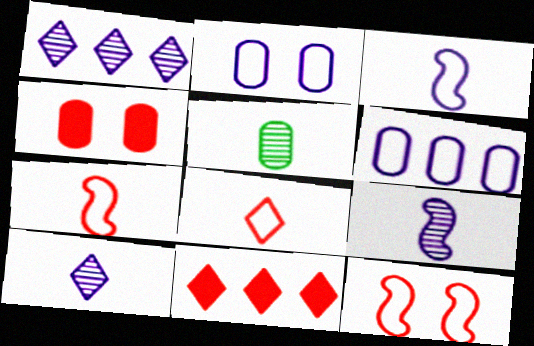[[4, 5, 6]]